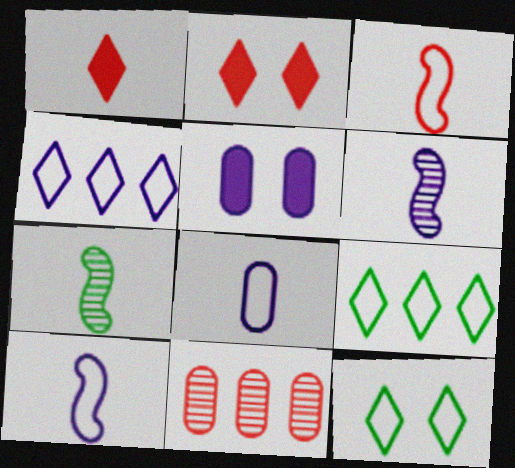[[1, 7, 8], 
[2, 3, 11], 
[4, 5, 6]]